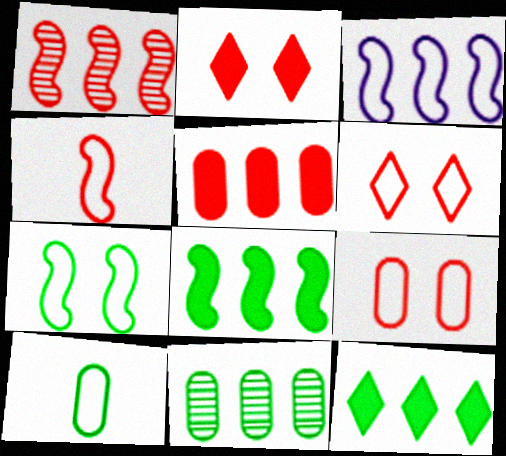[[1, 3, 8], 
[3, 4, 7], 
[3, 6, 10]]